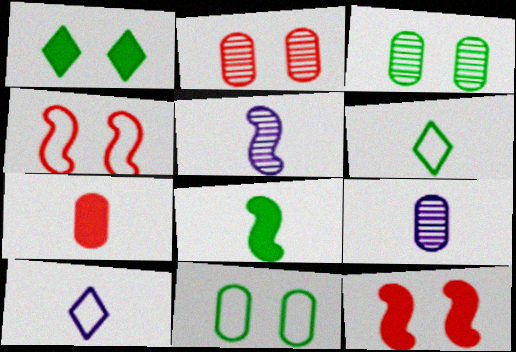[[5, 6, 7]]